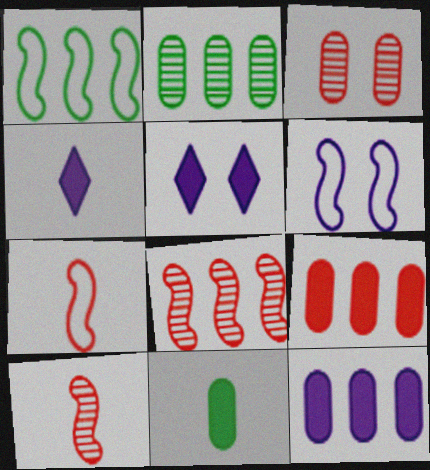[[1, 3, 4], 
[1, 6, 7], 
[2, 5, 7]]